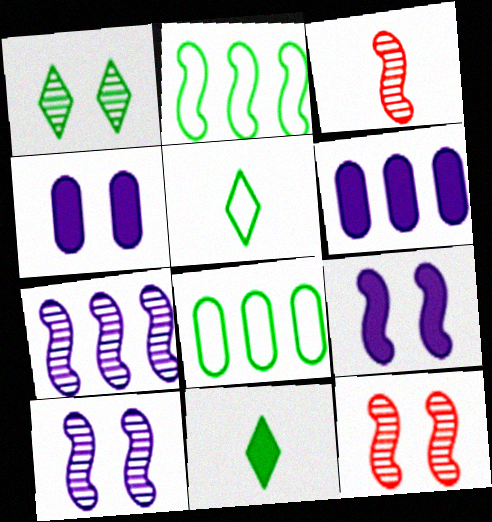[[2, 3, 9], 
[5, 6, 12]]